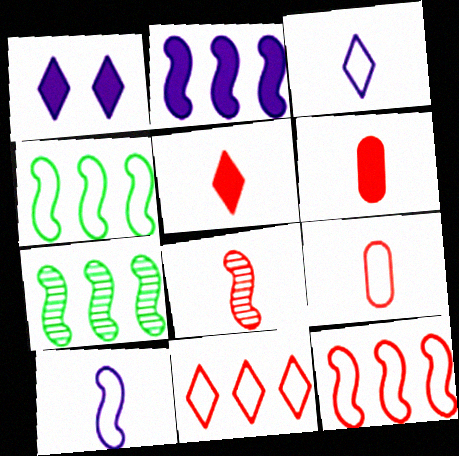[[1, 7, 9], 
[2, 7, 12], 
[5, 8, 9]]